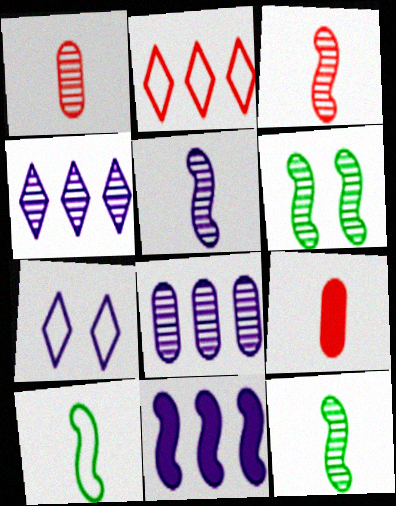[[1, 4, 6], 
[3, 5, 12]]